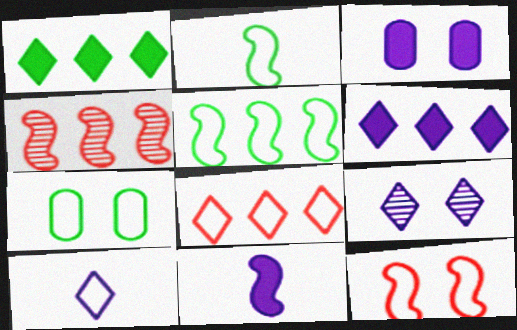[[3, 6, 11], 
[6, 9, 10]]